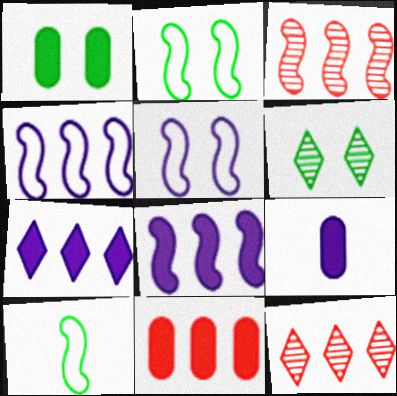[[1, 2, 6], 
[1, 9, 11], 
[2, 9, 12]]